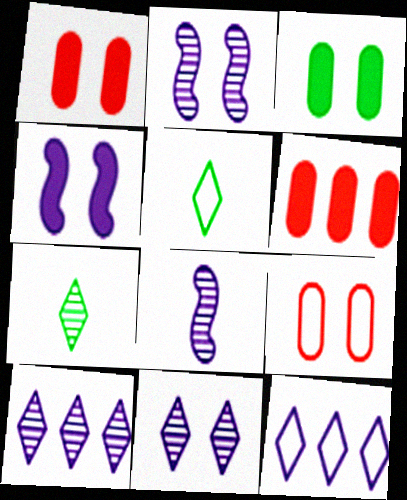[[2, 5, 6]]